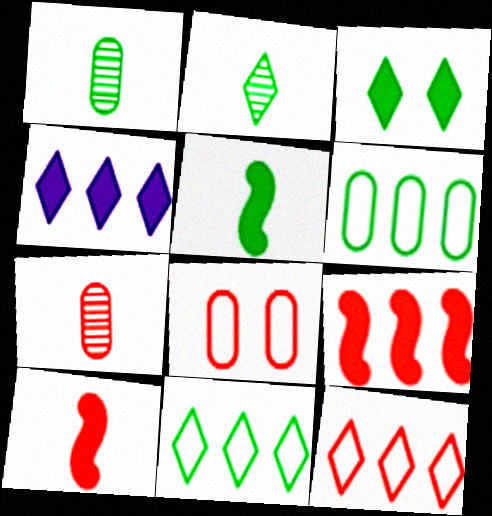[[2, 3, 11]]